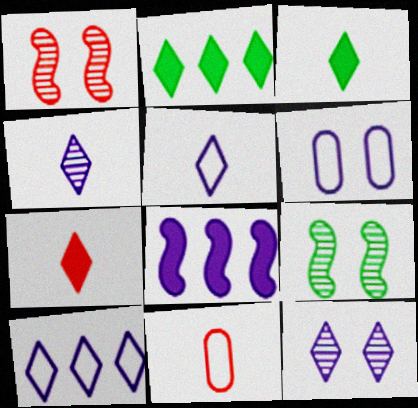[[4, 6, 8]]